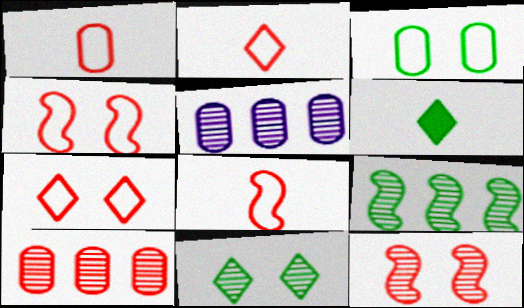[[1, 2, 8], 
[3, 6, 9], 
[4, 5, 6]]